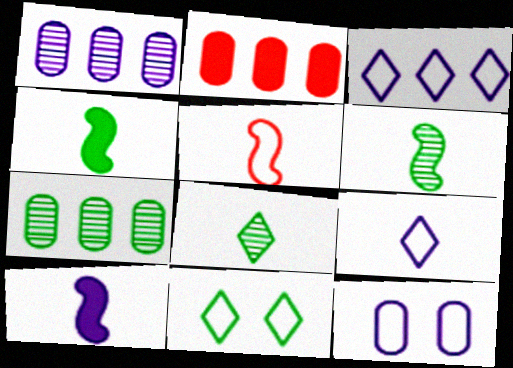[[4, 7, 11], 
[5, 6, 10]]